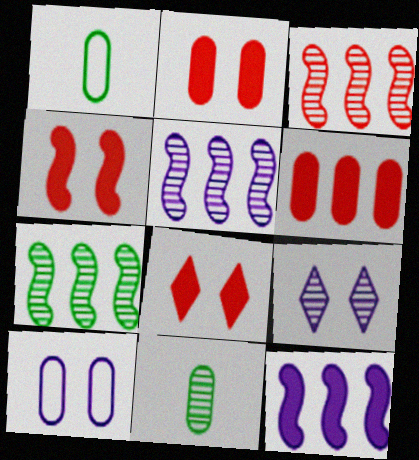[[1, 5, 8], 
[2, 4, 8], 
[3, 5, 7], 
[3, 9, 11], 
[6, 10, 11]]